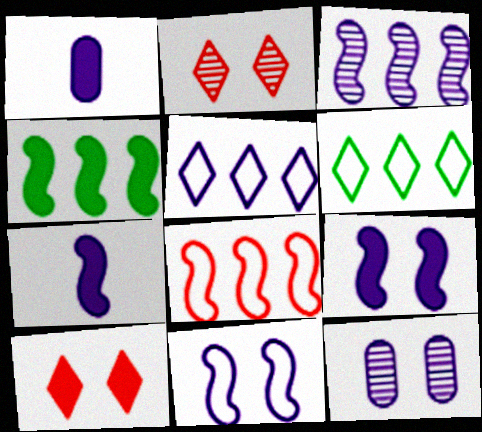[[1, 4, 10], 
[3, 4, 8], 
[3, 7, 11], 
[5, 7, 12]]